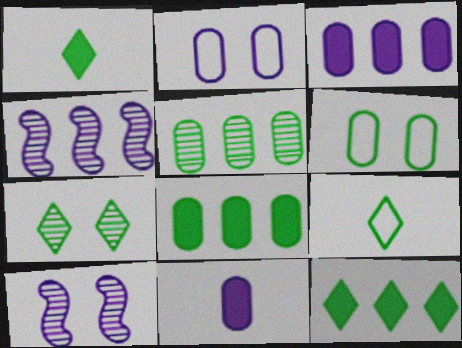[[7, 9, 12]]